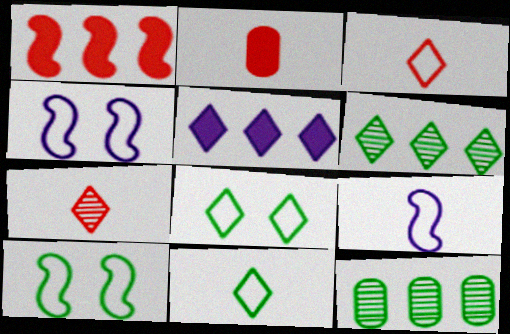[[2, 4, 6], 
[5, 7, 8]]